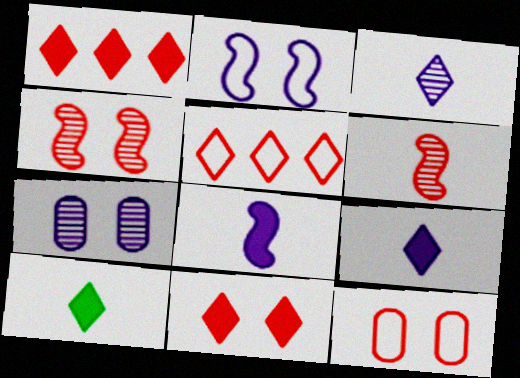[[1, 6, 12], 
[4, 11, 12]]